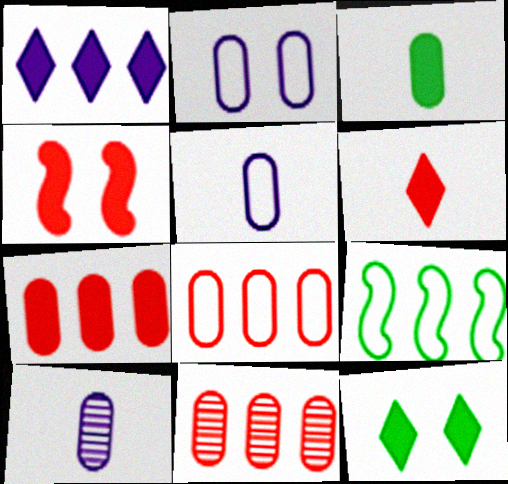[[1, 3, 4], 
[1, 6, 12], 
[1, 9, 11], 
[2, 3, 11], 
[4, 6, 7], 
[7, 8, 11]]